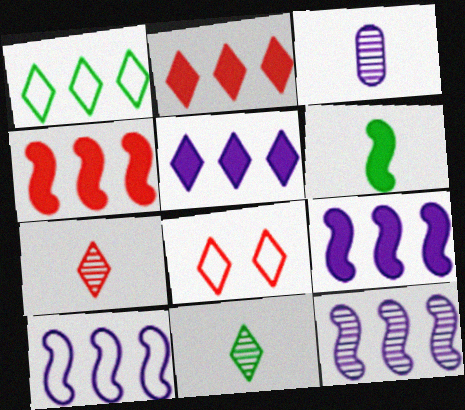[[2, 7, 8], 
[5, 8, 11], 
[9, 10, 12]]